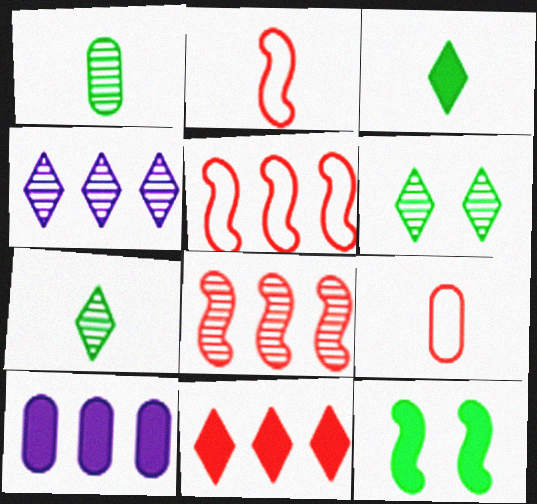[[2, 6, 10], 
[4, 9, 12]]